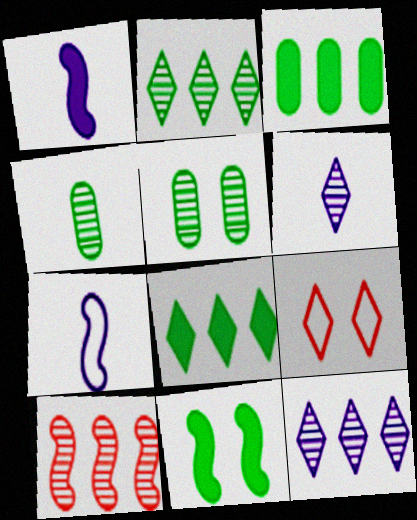[[5, 6, 10], 
[6, 8, 9], 
[7, 10, 11]]